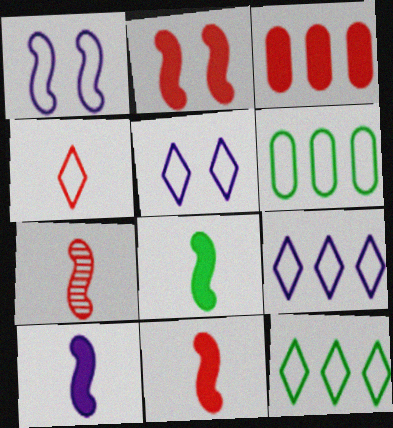[[1, 4, 6], 
[4, 5, 12], 
[8, 10, 11]]